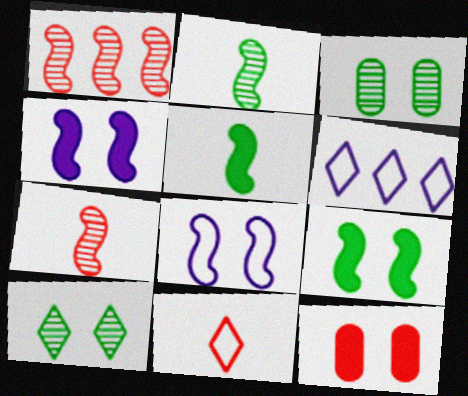[[1, 5, 8], 
[1, 11, 12], 
[2, 6, 12], 
[8, 10, 12]]